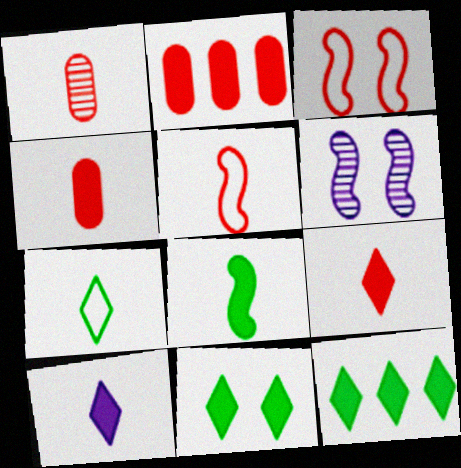[[1, 5, 9], 
[2, 6, 7], 
[4, 8, 10]]